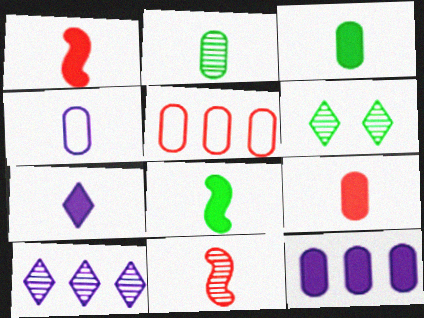[[1, 3, 7], 
[2, 4, 9], 
[7, 8, 9]]